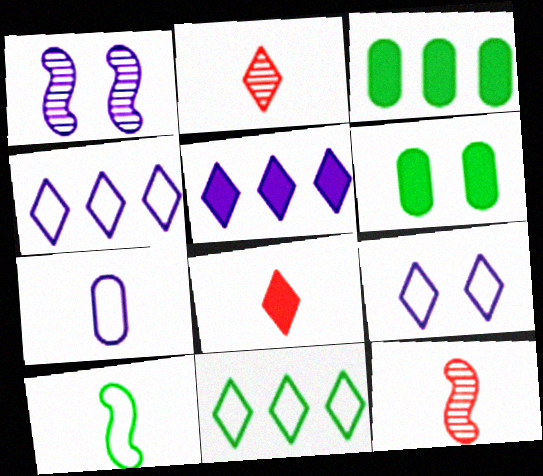[[1, 5, 7], 
[3, 9, 12], 
[4, 6, 12]]